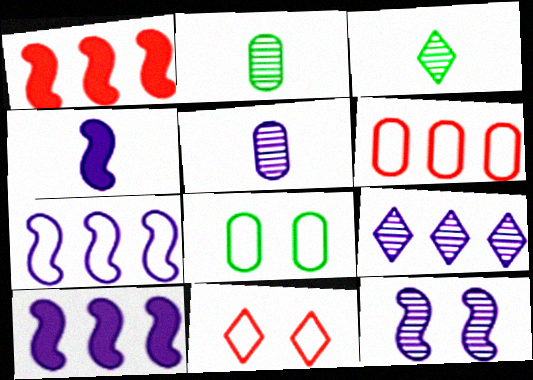[[2, 10, 11], 
[4, 7, 12], 
[5, 9, 12]]